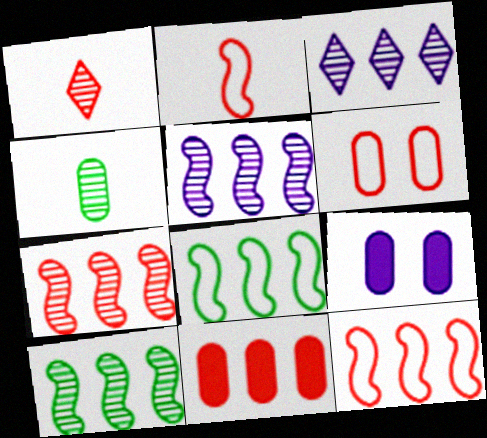[[1, 8, 9], 
[3, 8, 11], 
[5, 7, 10]]